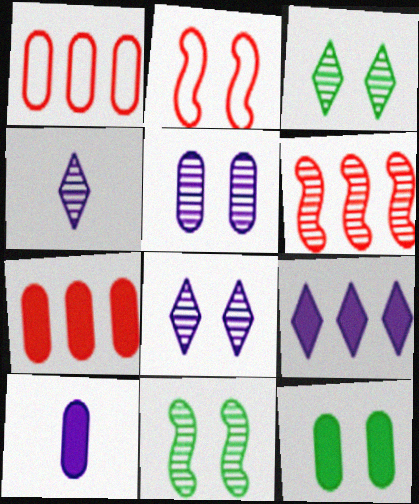[[2, 8, 12], 
[7, 10, 12]]